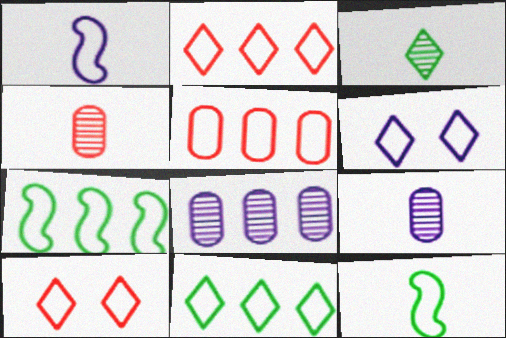[[5, 6, 12]]